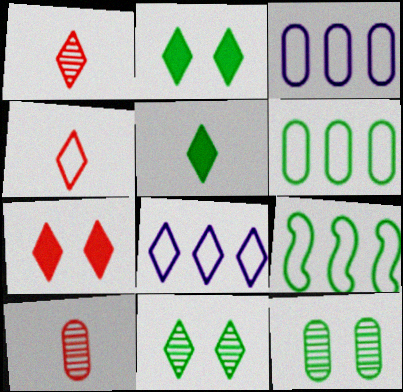[[1, 2, 8], 
[5, 9, 12]]